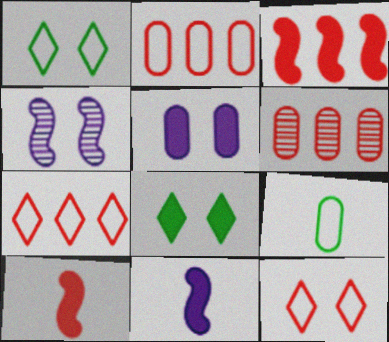[[1, 6, 11], 
[3, 6, 7], 
[5, 6, 9], 
[6, 10, 12]]